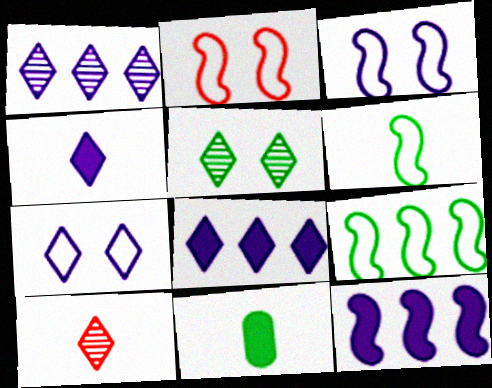[[1, 2, 11], 
[1, 4, 7], 
[1, 5, 10], 
[5, 9, 11]]